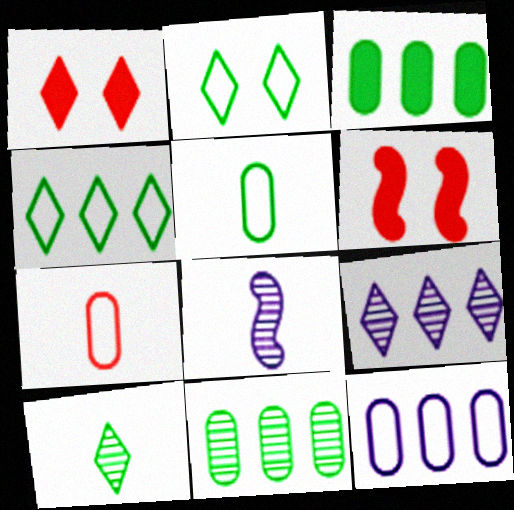[[5, 6, 9], 
[6, 10, 12]]